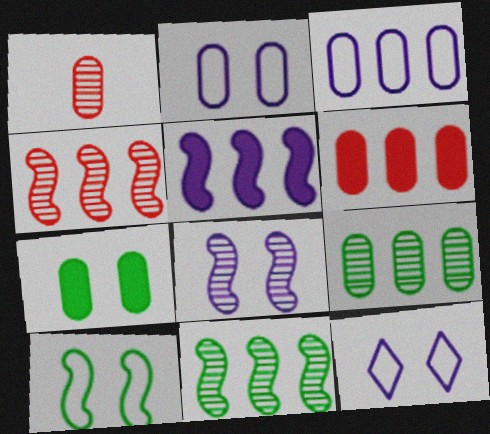[[1, 3, 7], 
[3, 6, 9]]